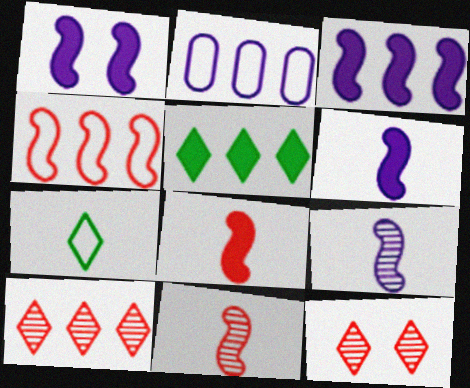[[1, 3, 6]]